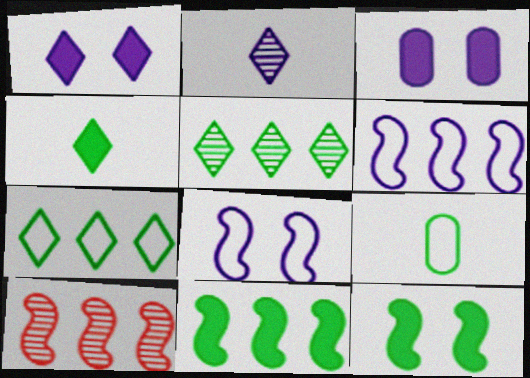[[1, 9, 10], 
[2, 3, 6], 
[5, 9, 12], 
[6, 10, 11]]